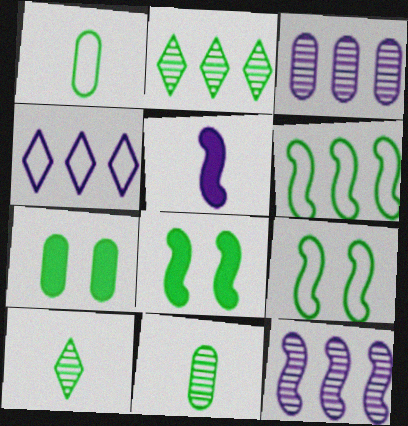[[1, 2, 8], 
[6, 7, 10]]